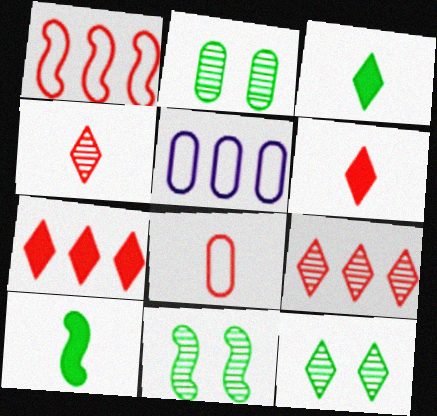[[2, 11, 12], 
[5, 6, 11]]